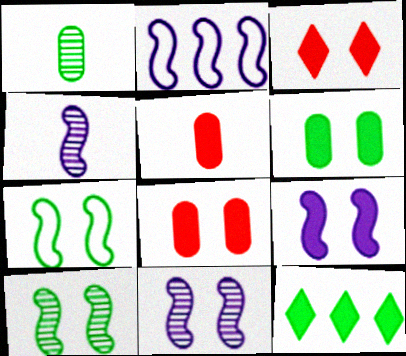[[1, 2, 3], 
[1, 7, 12], 
[2, 4, 9], 
[3, 6, 9], 
[5, 9, 12]]